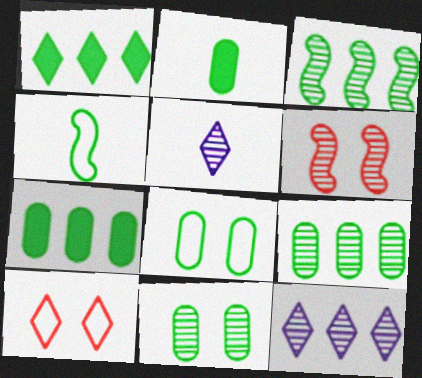[[1, 4, 11], 
[1, 5, 10], 
[2, 8, 9], 
[5, 6, 9]]